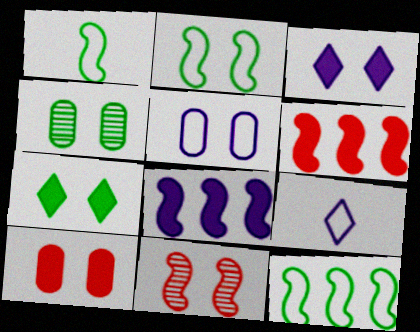[[1, 2, 12], 
[1, 8, 11], 
[2, 4, 7], 
[4, 5, 10], 
[4, 6, 9], 
[5, 7, 11]]